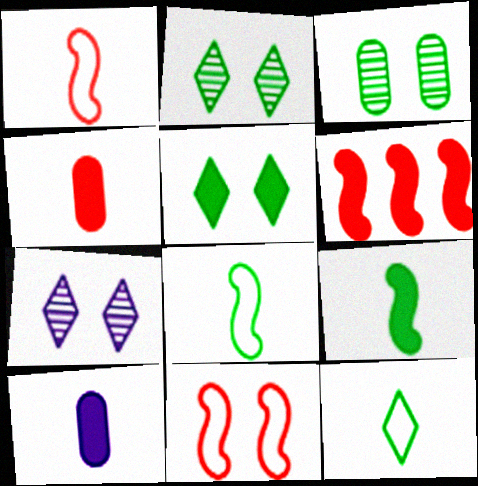[[5, 6, 10]]